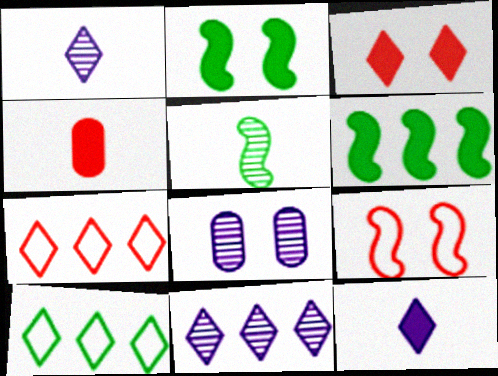[[1, 3, 10]]